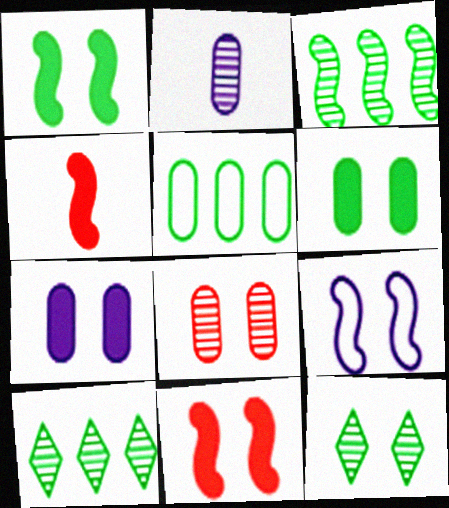[[3, 4, 9]]